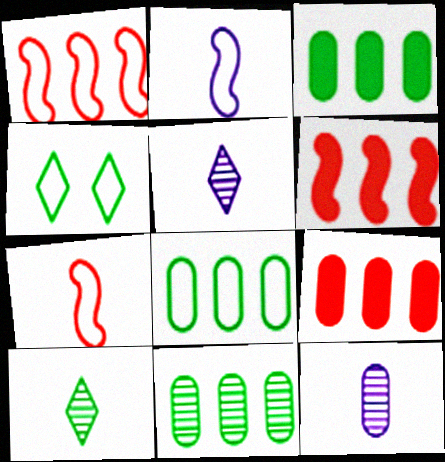[[3, 8, 11], 
[4, 6, 12]]